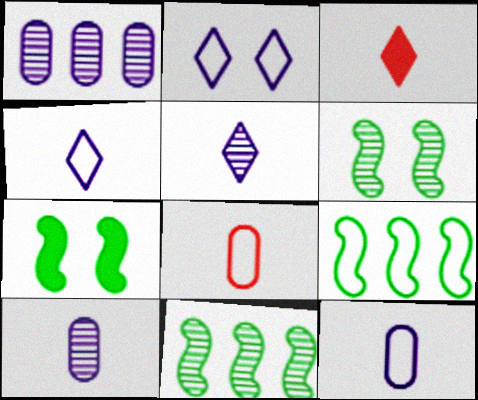[[2, 8, 9]]